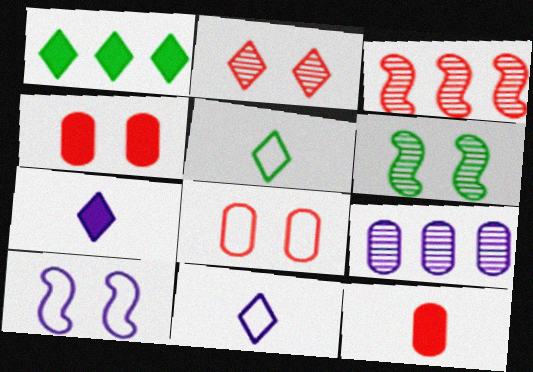[[1, 2, 11], 
[7, 9, 10]]